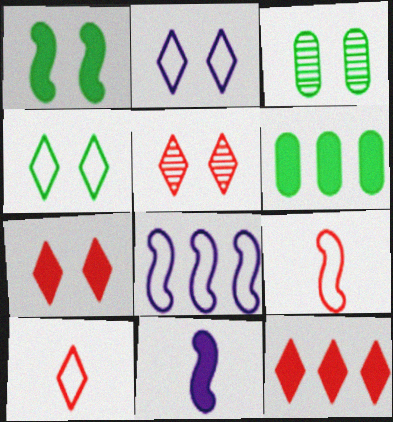[[1, 3, 4], 
[5, 10, 12], 
[6, 7, 11]]